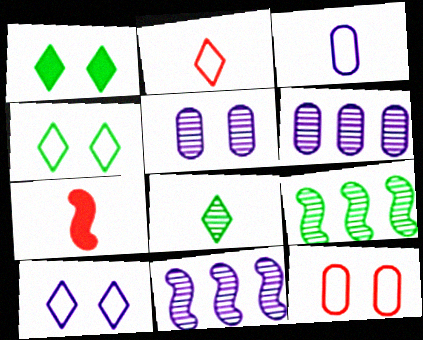[[3, 7, 8], 
[4, 6, 7]]